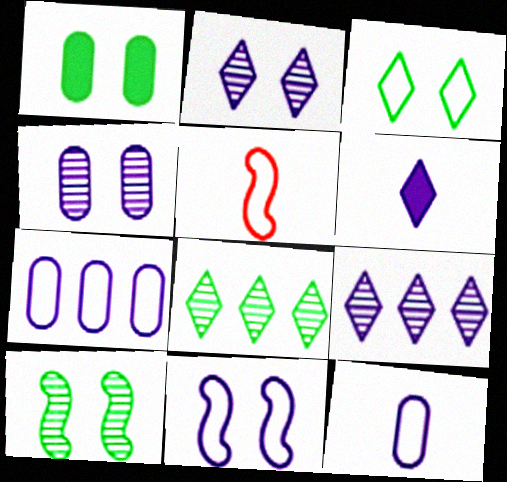[[1, 3, 10], 
[1, 5, 9], 
[3, 5, 7]]